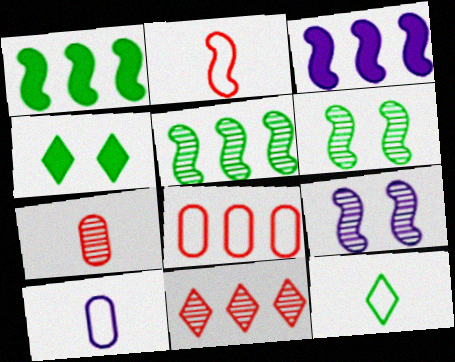[[1, 2, 9], 
[2, 3, 6], 
[2, 10, 12]]